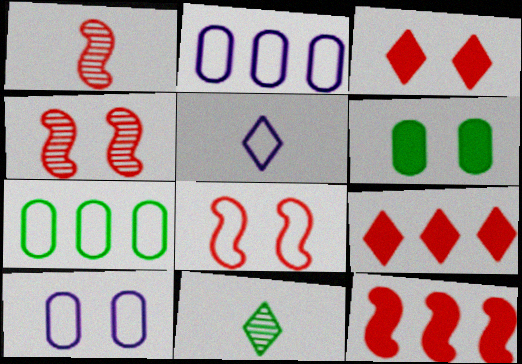[[1, 8, 12], 
[5, 7, 8], 
[10, 11, 12]]